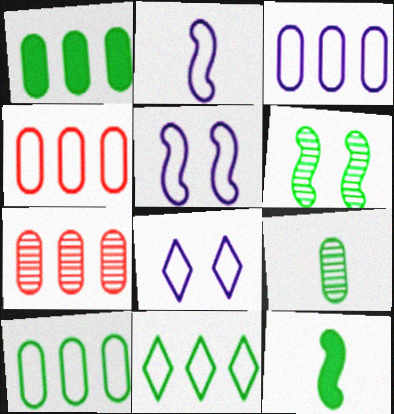[[1, 3, 7], 
[2, 3, 8], 
[3, 4, 10], 
[7, 8, 12]]